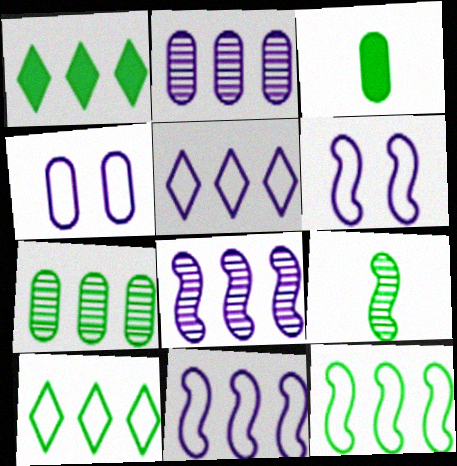[[1, 7, 12]]